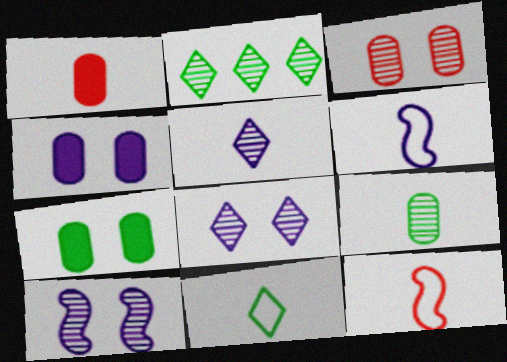[[2, 4, 12]]